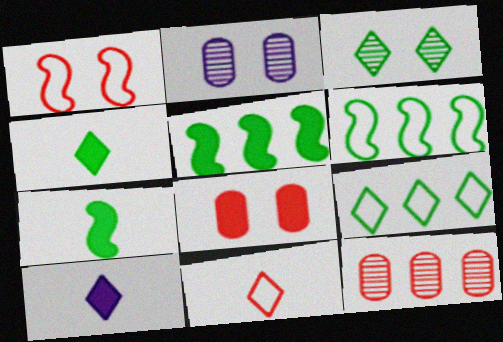[[2, 5, 11], 
[3, 4, 9], 
[5, 8, 10]]